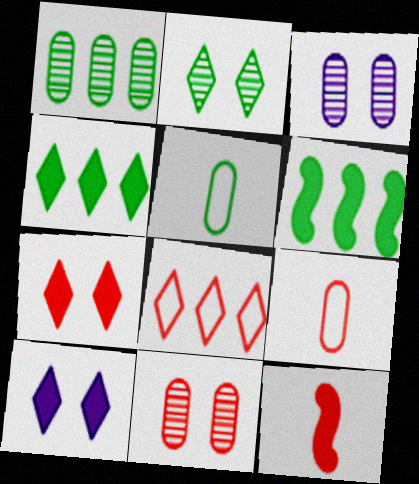[[2, 5, 6], 
[8, 11, 12]]